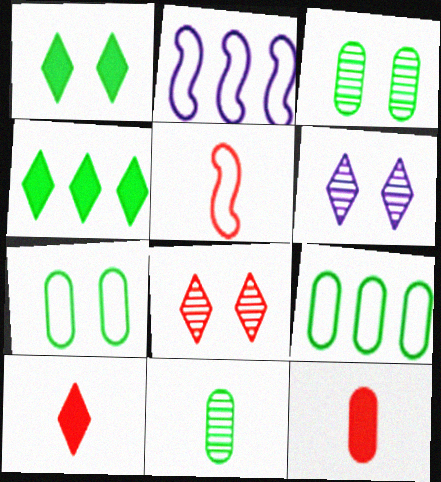[[2, 3, 10]]